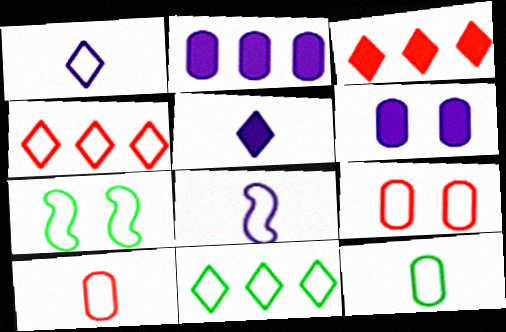[[7, 11, 12], 
[8, 9, 11]]